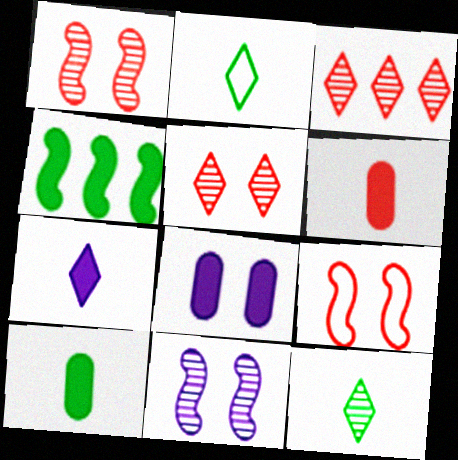[[3, 6, 9]]